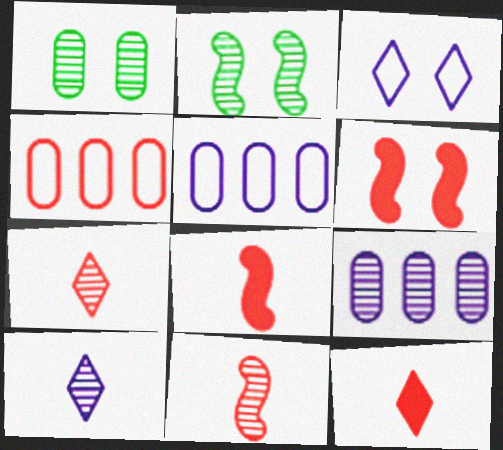[[1, 3, 6], 
[2, 5, 12], 
[2, 7, 9], 
[4, 6, 7]]